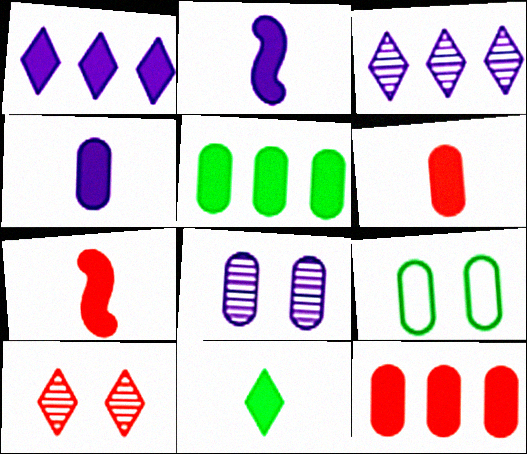[[2, 6, 11], 
[3, 7, 9], 
[4, 7, 11]]